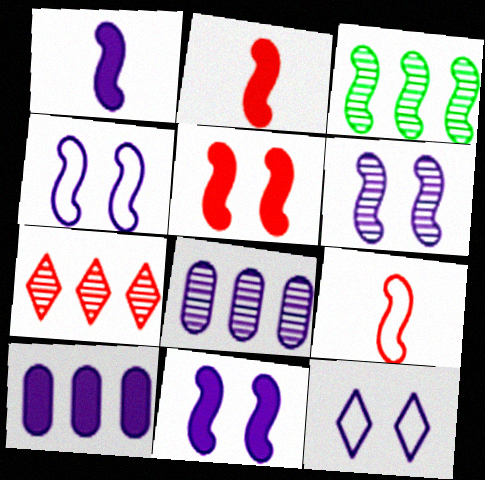[[1, 8, 12], 
[2, 3, 4], 
[3, 7, 8], 
[3, 9, 11], 
[4, 6, 11]]